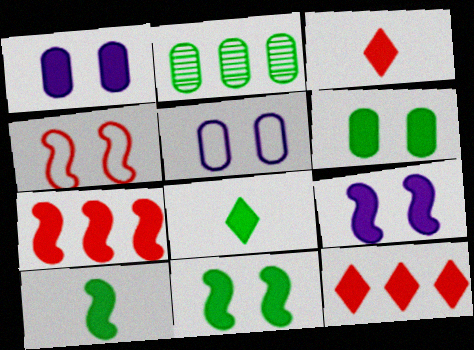[[1, 7, 8], 
[1, 10, 12], 
[7, 9, 10]]